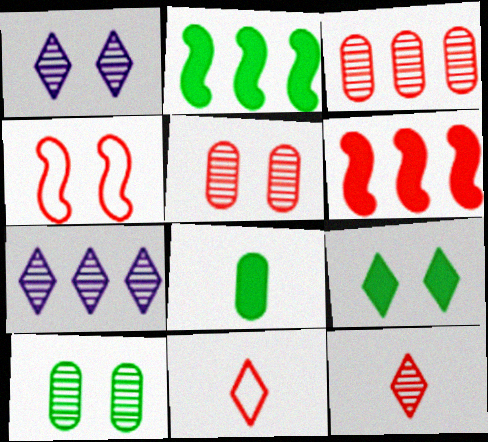[[2, 8, 9], 
[4, 7, 8], 
[5, 6, 11], 
[7, 9, 11]]